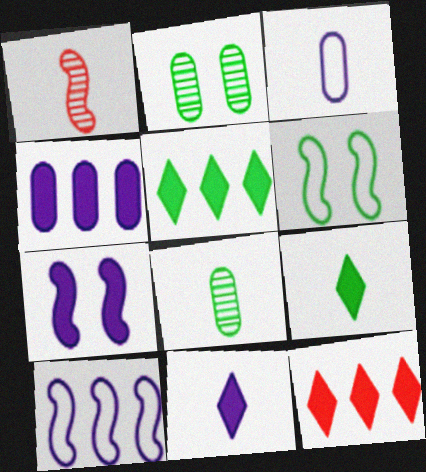[[1, 3, 9], 
[4, 7, 11], 
[5, 6, 8]]